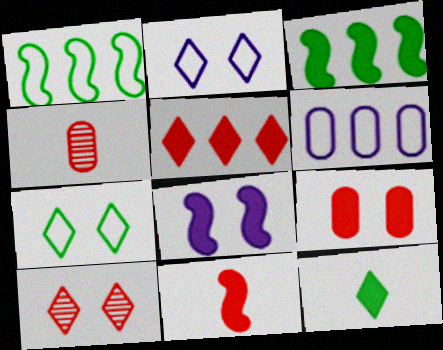[[2, 3, 4], 
[3, 8, 11], 
[5, 9, 11]]